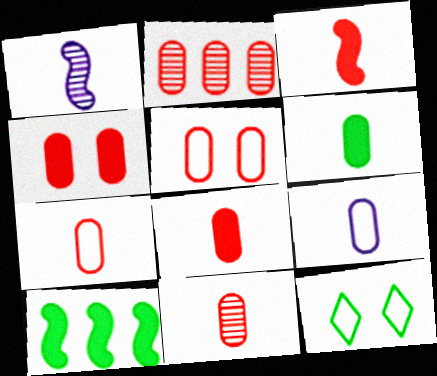[[2, 4, 7], 
[2, 5, 8], 
[6, 9, 11], 
[7, 8, 11]]